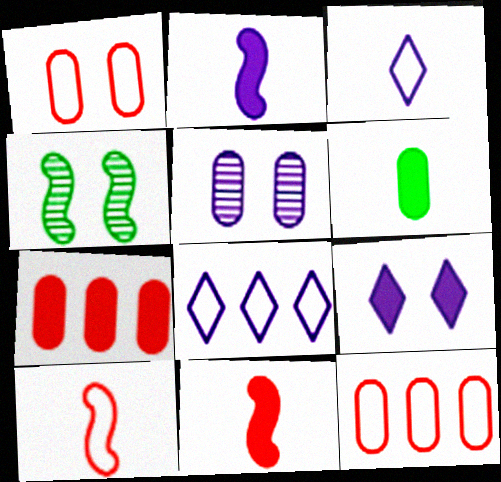[[1, 4, 9], 
[2, 5, 8], 
[3, 4, 7], 
[5, 6, 12]]